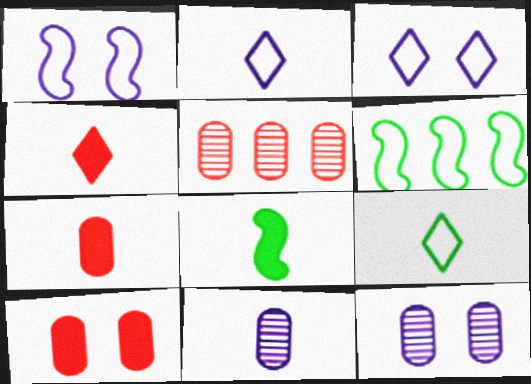[[3, 5, 8], 
[4, 6, 12]]